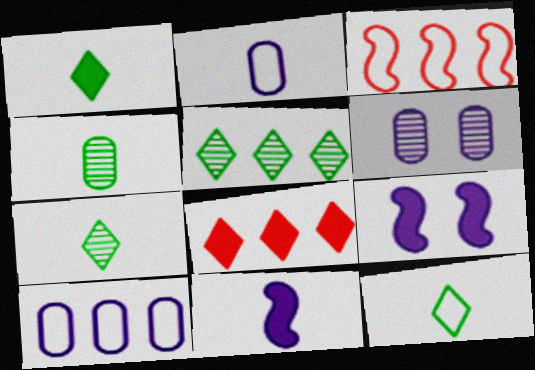[[1, 3, 6], 
[1, 7, 12]]